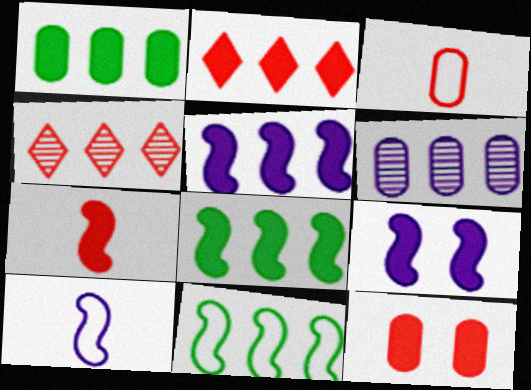[[1, 2, 5], 
[2, 6, 11], 
[2, 7, 12], 
[7, 8, 9]]